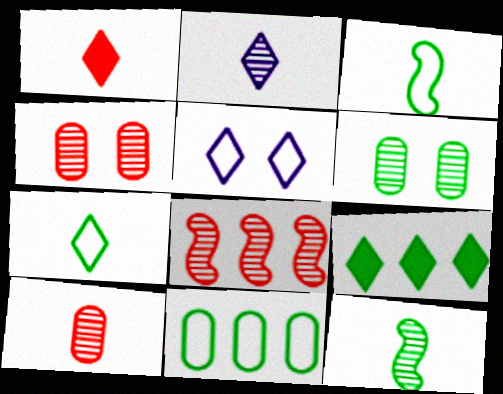[[1, 2, 7], 
[2, 6, 8], 
[2, 10, 12], 
[3, 6, 9]]